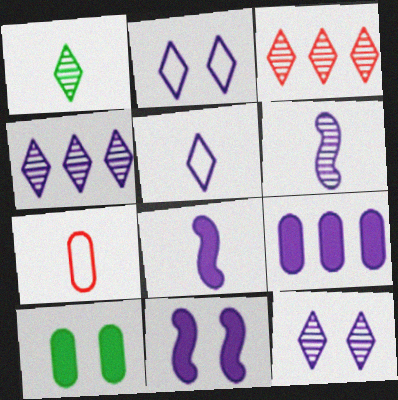[[1, 3, 12], 
[1, 7, 8], 
[2, 6, 9]]